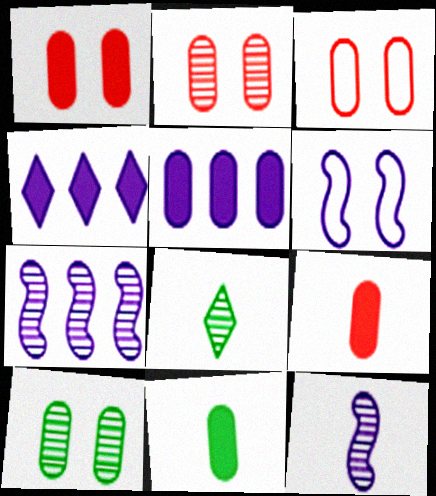[[1, 2, 3], 
[1, 5, 11], 
[2, 7, 8]]